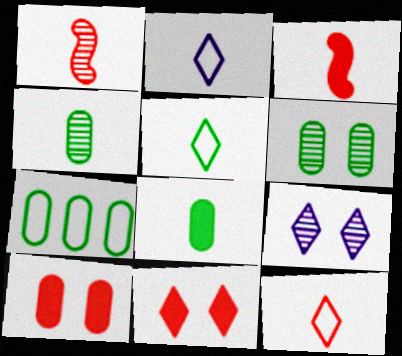[[1, 2, 8], 
[2, 3, 4], 
[2, 5, 12], 
[3, 7, 9], 
[6, 7, 8]]